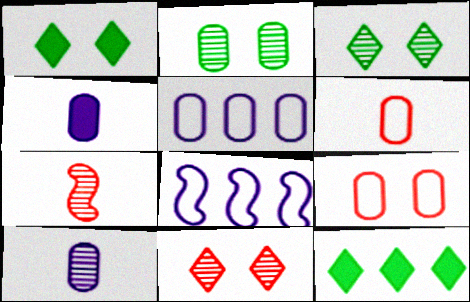[[1, 5, 7]]